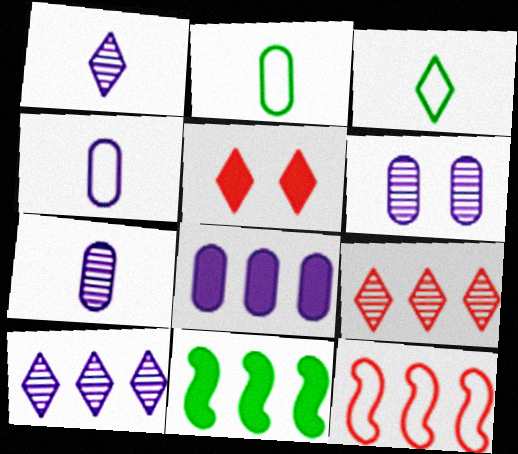[[3, 5, 10], 
[4, 6, 8]]